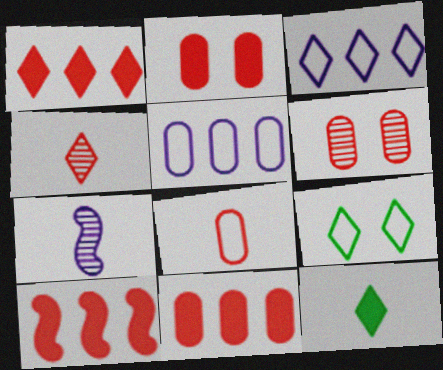[[1, 10, 11], 
[6, 8, 11], 
[7, 8, 12], 
[7, 9, 11]]